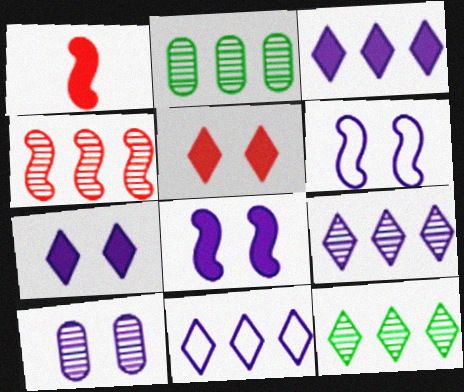[[2, 4, 9], 
[3, 9, 11], 
[6, 7, 10]]